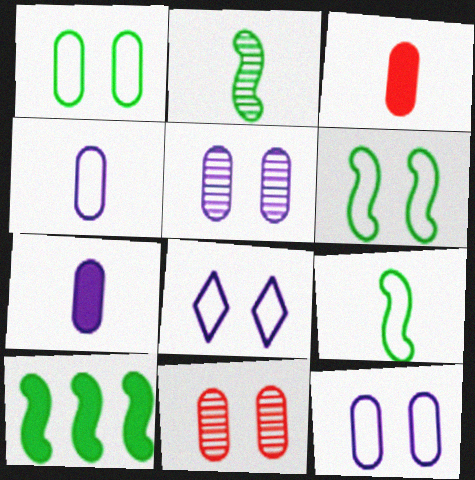[[2, 6, 10]]